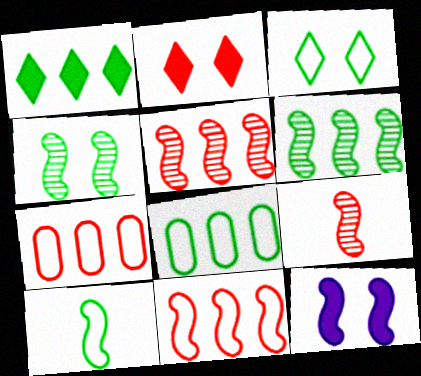[[1, 6, 8], 
[2, 7, 9], 
[3, 8, 10], 
[5, 10, 12]]